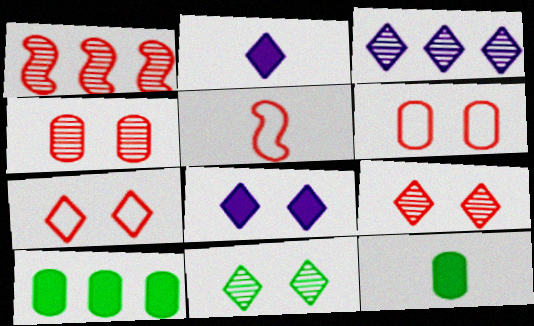[[7, 8, 11]]